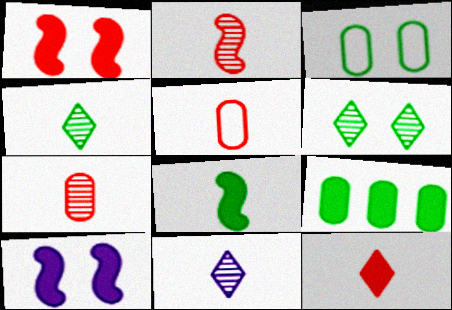[[2, 5, 12], 
[5, 8, 11], 
[9, 10, 12]]